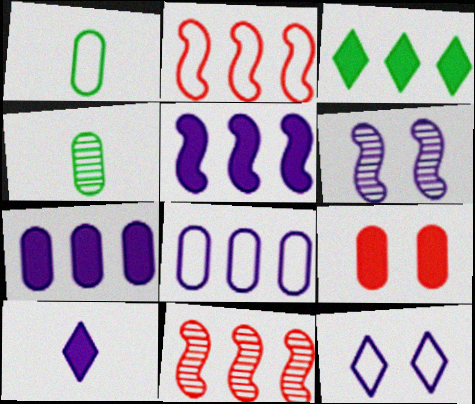[[1, 2, 12], 
[3, 8, 11], 
[4, 8, 9], 
[6, 8, 10]]